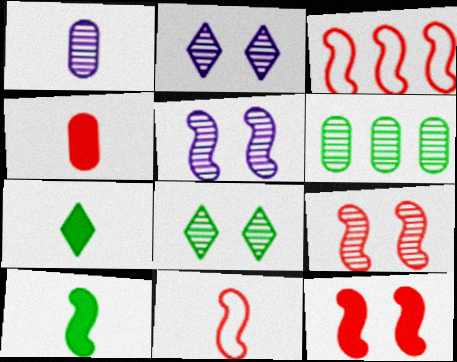[[1, 7, 11], 
[3, 5, 10]]